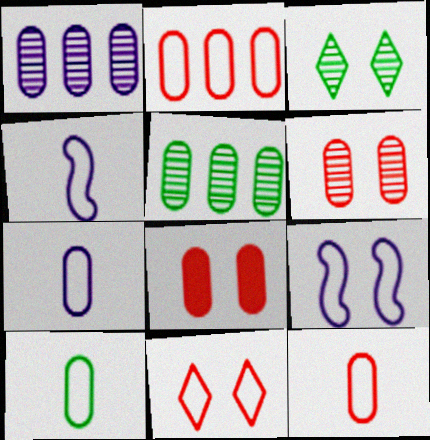[[1, 8, 10], 
[3, 8, 9], 
[5, 7, 8], 
[7, 10, 12]]